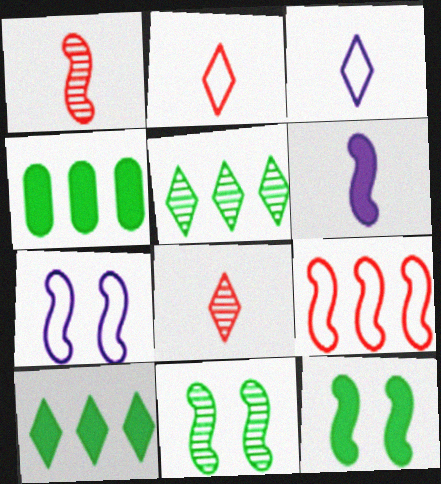[[4, 7, 8], 
[6, 9, 11]]